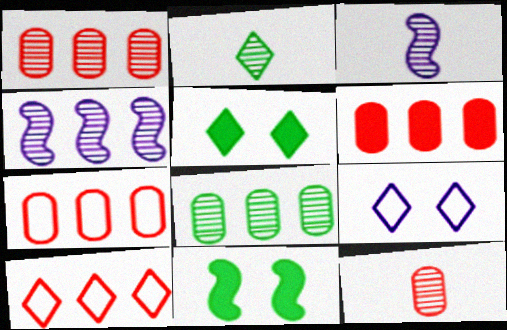[[1, 6, 7], 
[2, 3, 12], 
[3, 5, 7]]